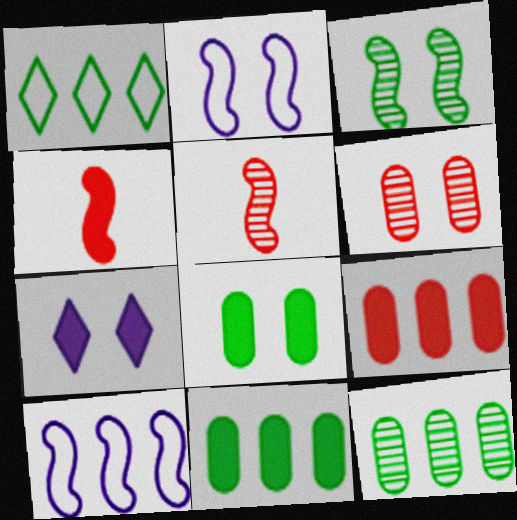[[3, 4, 10], 
[4, 7, 11]]